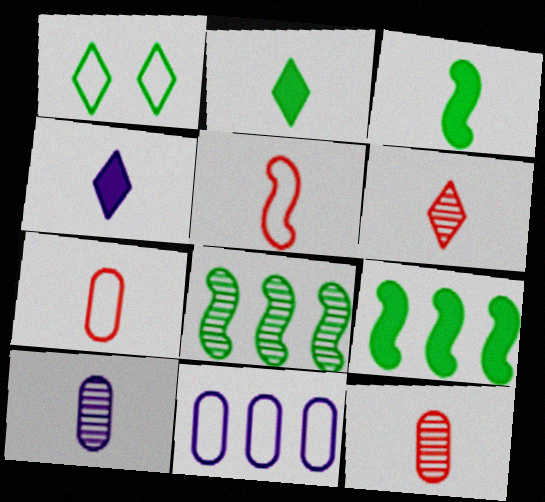[[1, 5, 11], 
[2, 5, 10]]